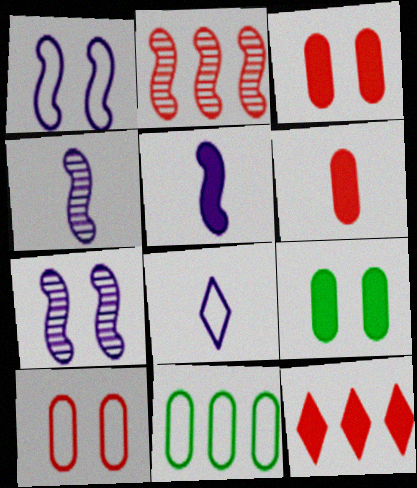[[2, 8, 9], 
[5, 9, 12]]